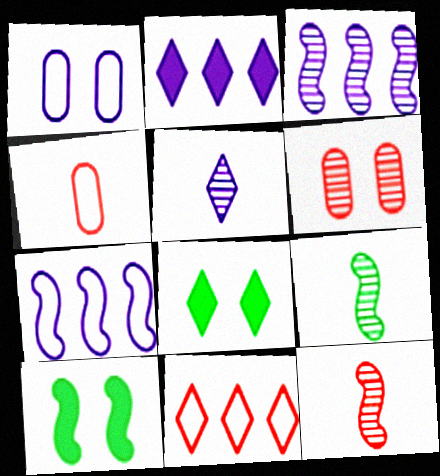[[3, 4, 8], 
[5, 8, 11], 
[7, 10, 12]]